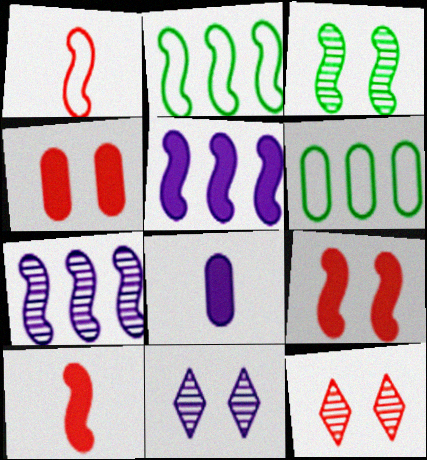[[1, 3, 5], 
[2, 8, 12], 
[6, 10, 11]]